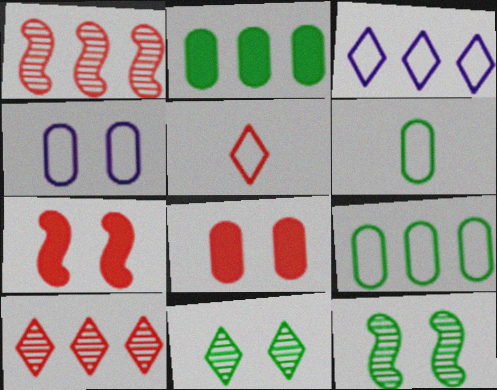[[1, 2, 3], 
[1, 5, 8], 
[4, 7, 11]]